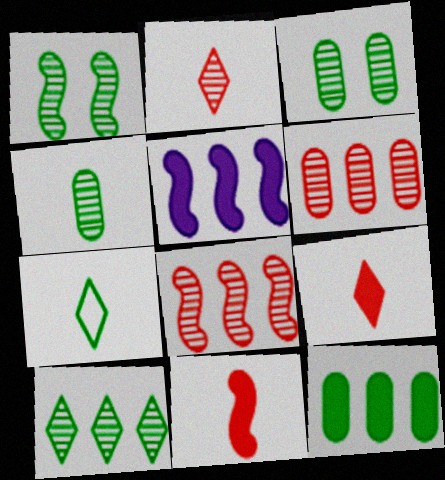[[1, 4, 10], 
[1, 7, 12]]